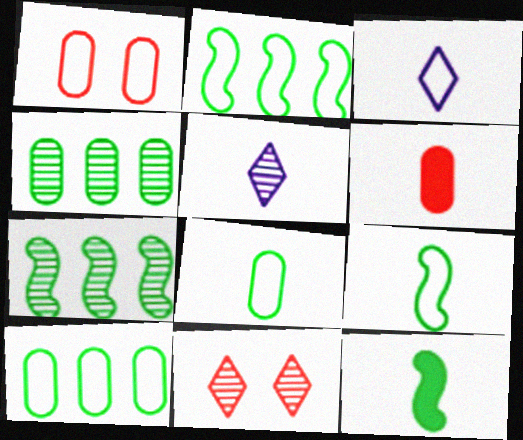[[1, 2, 3], 
[5, 6, 9]]